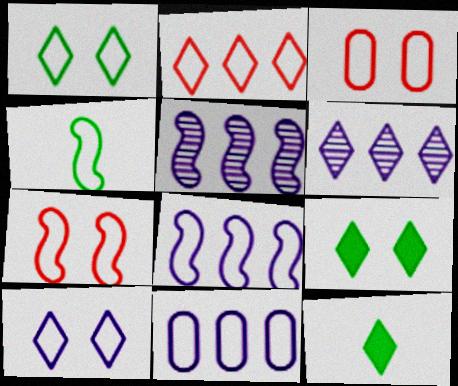[[3, 5, 12], 
[4, 7, 8]]